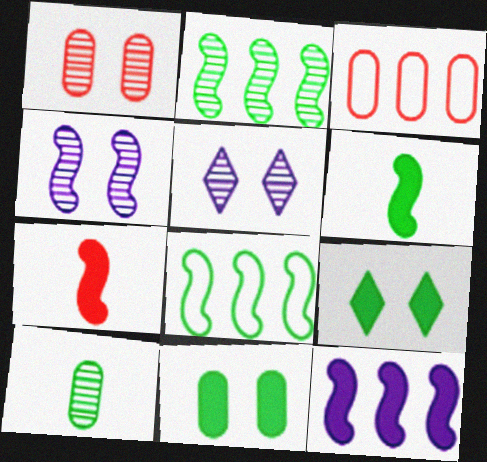[[3, 5, 6], 
[4, 7, 8], 
[8, 9, 10]]